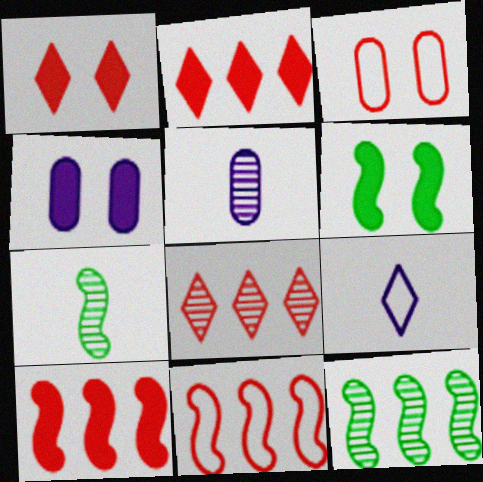[[1, 4, 6]]